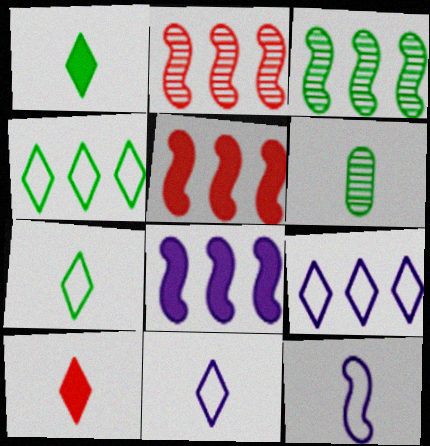[[6, 10, 12]]